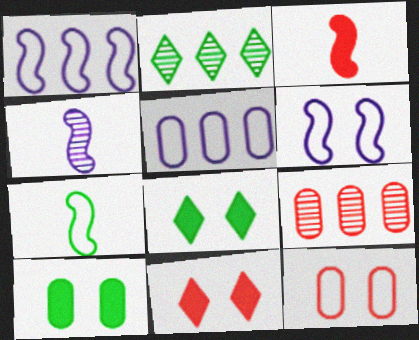[[2, 7, 10], 
[3, 4, 7]]